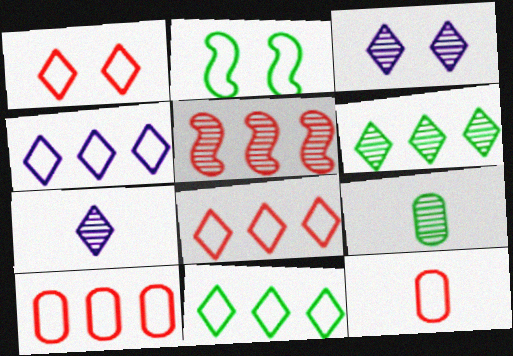[[2, 4, 12], 
[3, 5, 9], 
[4, 8, 11]]